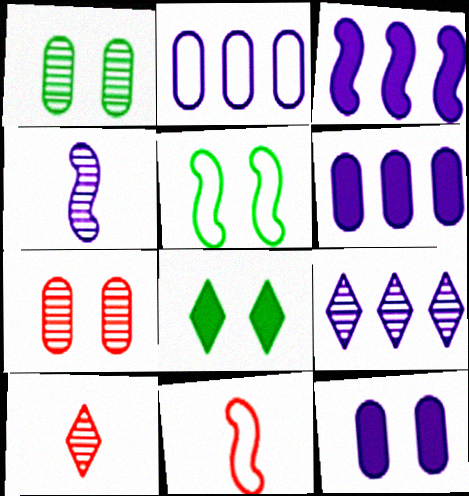[[1, 5, 8], 
[2, 3, 9], 
[5, 6, 10]]